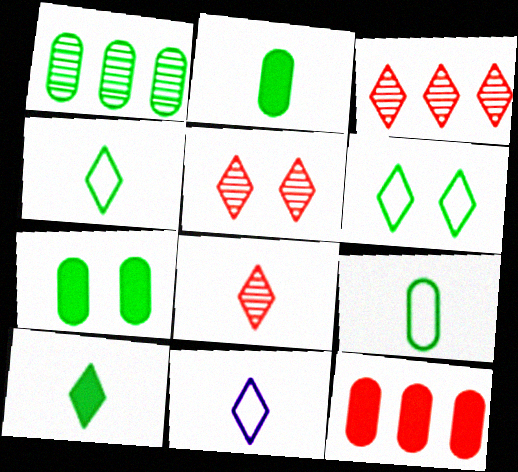[[1, 7, 9], 
[3, 5, 8], 
[8, 10, 11]]